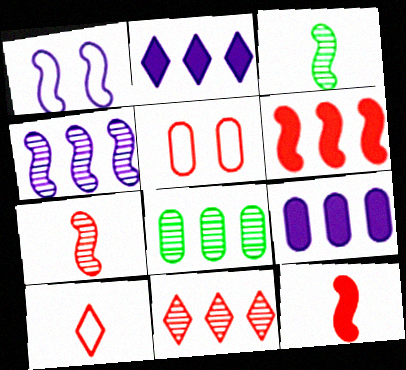[[1, 3, 6], 
[2, 3, 5], 
[4, 8, 11], 
[5, 11, 12]]